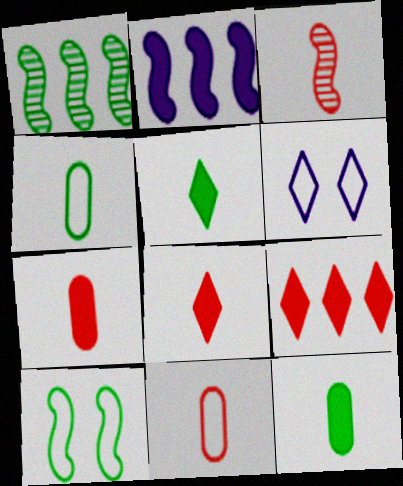[[1, 6, 7], 
[2, 3, 10], 
[3, 8, 11]]